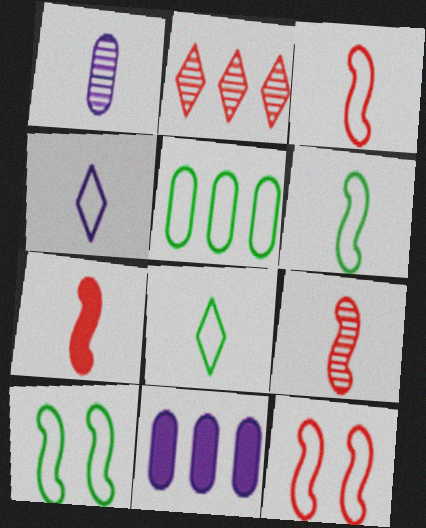[[1, 7, 8], 
[3, 7, 9], 
[4, 5, 12], 
[5, 8, 10]]